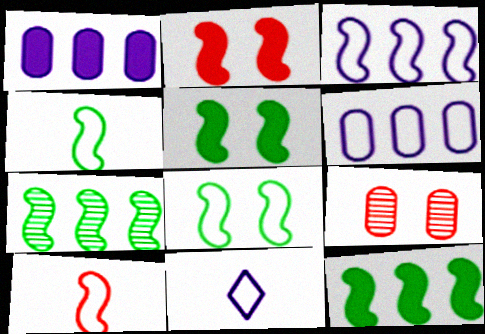[[3, 8, 10], 
[4, 5, 7], 
[9, 11, 12]]